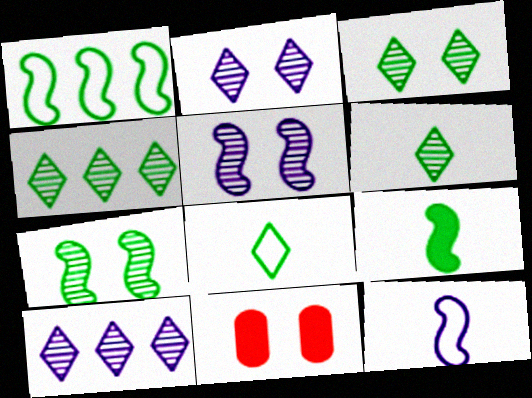[[1, 7, 9], 
[3, 4, 6], 
[4, 11, 12]]